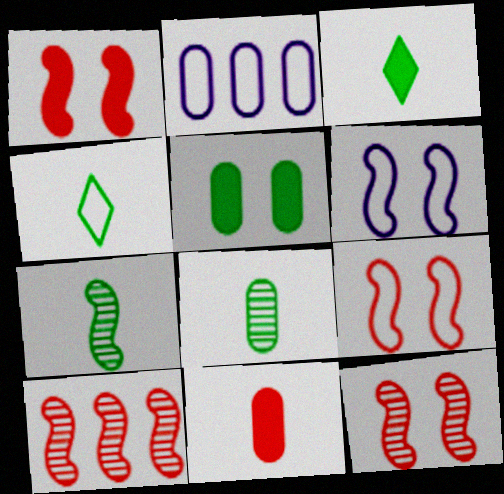[[1, 9, 12], 
[2, 3, 12], 
[2, 4, 9]]